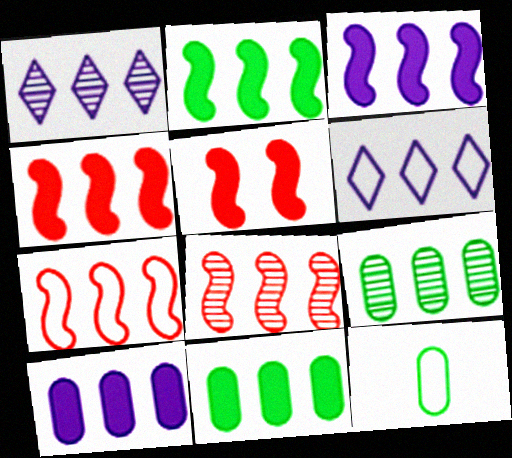[[1, 5, 12], 
[1, 7, 11], 
[1, 8, 9], 
[2, 3, 4], 
[4, 6, 9], 
[4, 7, 8], 
[6, 8, 11]]